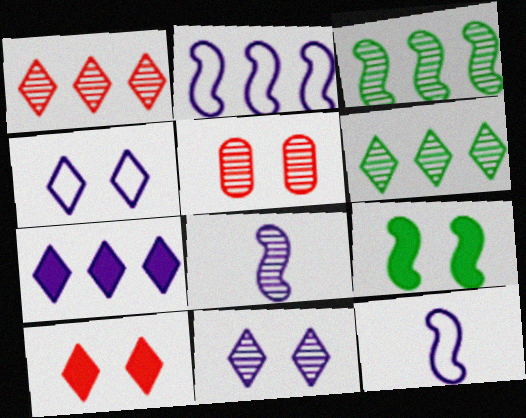[[4, 5, 9], 
[5, 6, 8]]